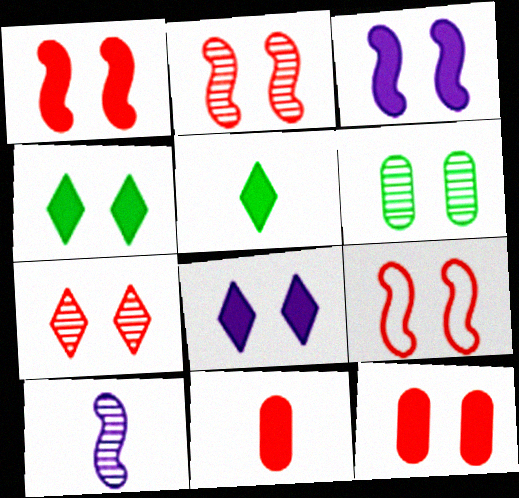[[1, 2, 9], 
[3, 4, 12], 
[6, 8, 9], 
[7, 9, 12]]